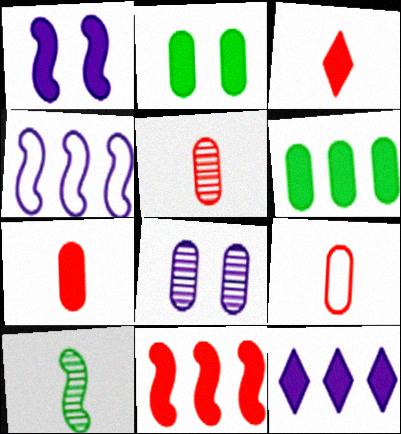[[1, 3, 6], 
[5, 7, 9], 
[6, 8, 9], 
[6, 11, 12]]